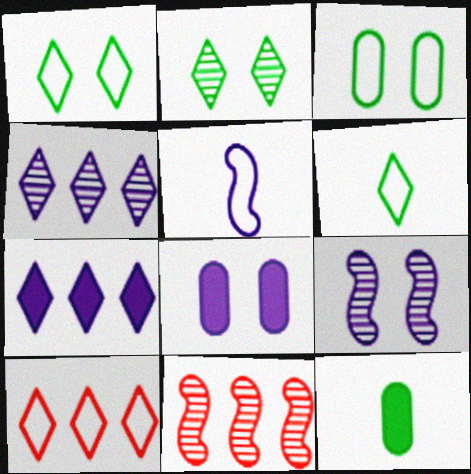[[3, 5, 10], 
[4, 5, 8], 
[6, 8, 11], 
[9, 10, 12]]